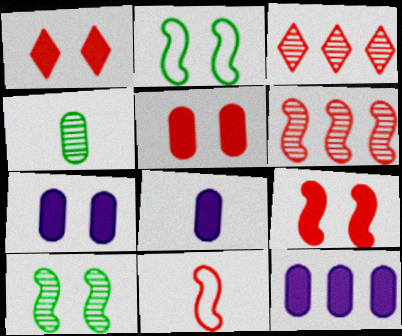[[1, 5, 9], 
[2, 3, 8], 
[3, 5, 11], 
[6, 9, 11], 
[7, 8, 12]]